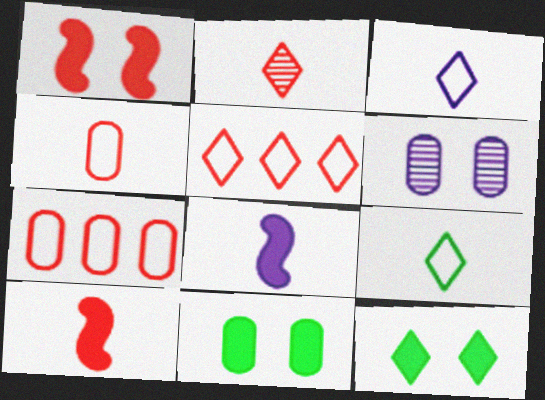[[1, 2, 7], 
[2, 4, 10]]